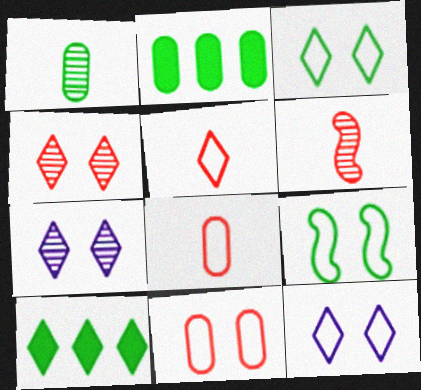[[1, 9, 10], 
[2, 6, 12], 
[5, 7, 10], 
[9, 11, 12]]